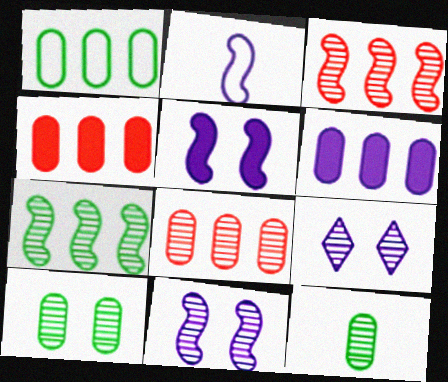[[1, 6, 8], 
[2, 6, 9], 
[3, 9, 12]]